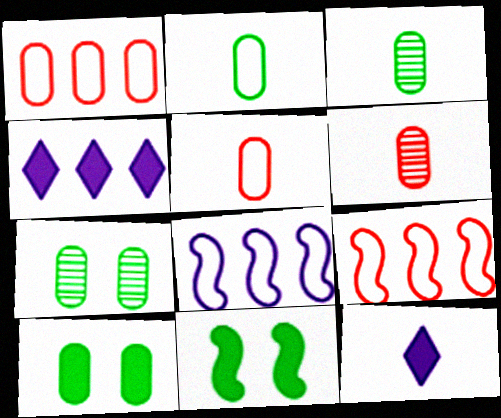[[7, 9, 12]]